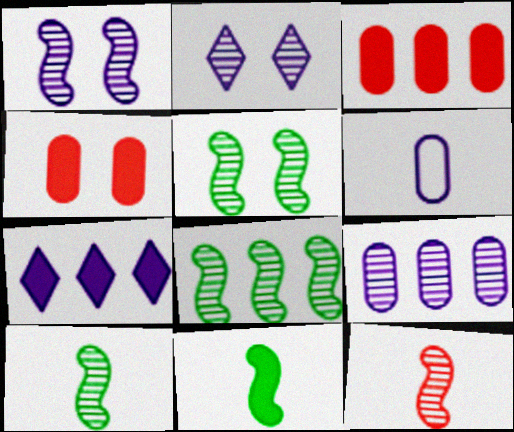[[1, 6, 7], 
[1, 8, 12], 
[4, 7, 11], 
[5, 8, 10]]